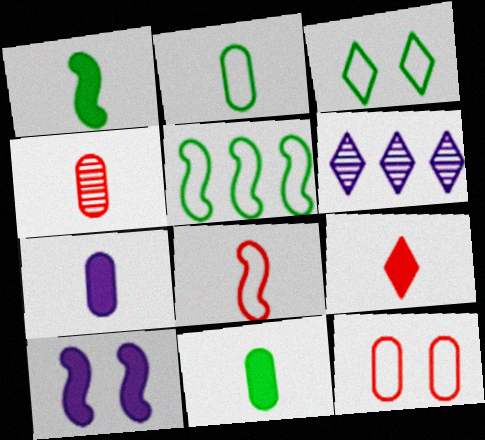[[1, 6, 12], 
[1, 7, 9], 
[2, 3, 5], 
[2, 4, 7], 
[3, 6, 9], 
[4, 8, 9]]